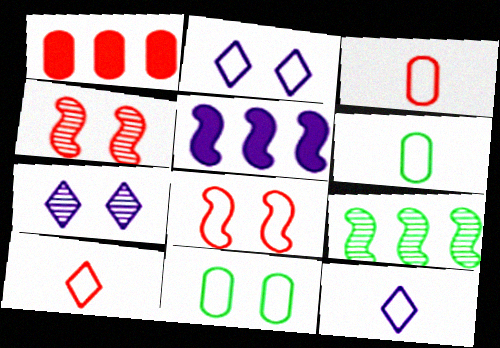[[1, 4, 10], 
[2, 8, 11]]